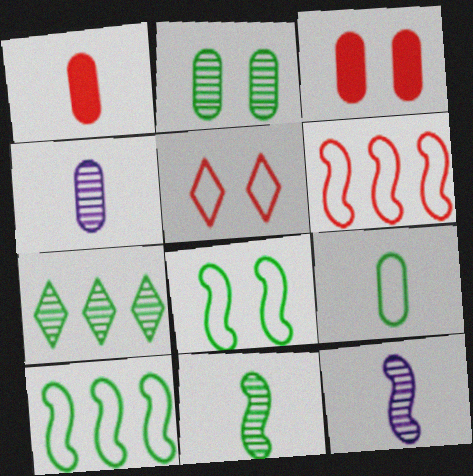[[1, 4, 9], 
[2, 7, 11]]